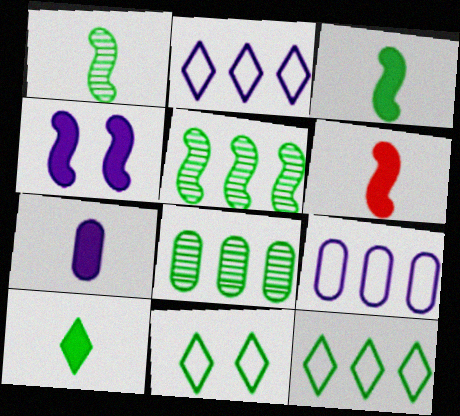[[3, 8, 11], 
[6, 7, 10]]